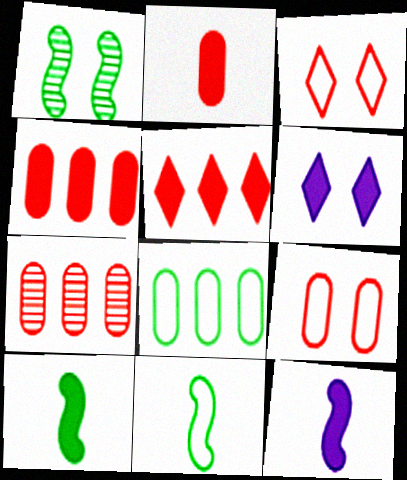[[1, 6, 9], 
[2, 7, 9], 
[4, 6, 10], 
[6, 7, 11]]